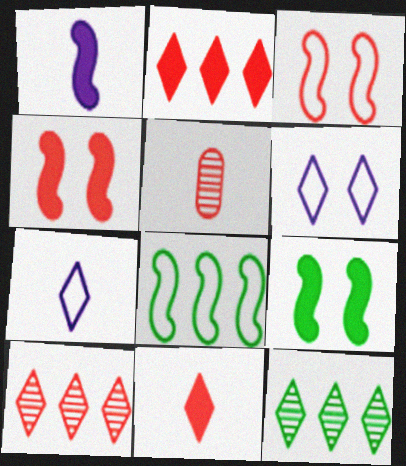[[2, 3, 5], 
[6, 11, 12]]